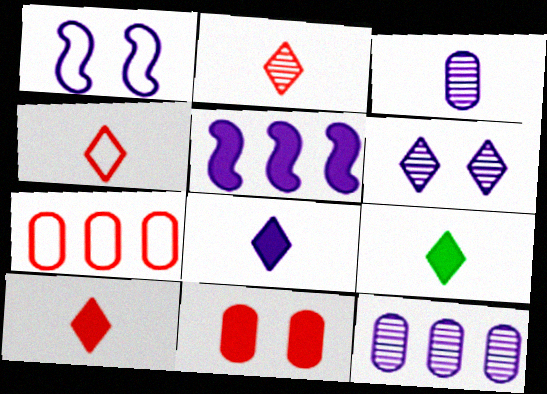[[1, 8, 12], 
[2, 4, 10], 
[5, 9, 11], 
[8, 9, 10]]